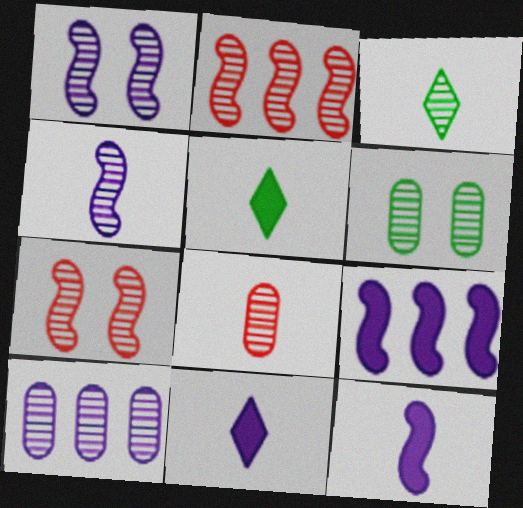[[3, 4, 8], 
[3, 7, 10], 
[6, 8, 10]]